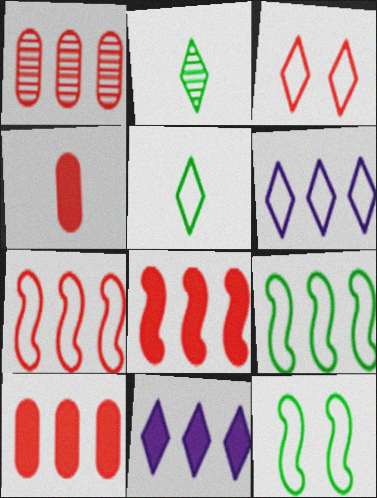[[1, 9, 11], 
[2, 3, 11], 
[3, 5, 6]]